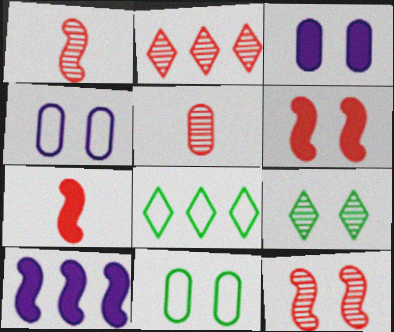[[1, 3, 8], 
[2, 5, 12], 
[4, 6, 9]]